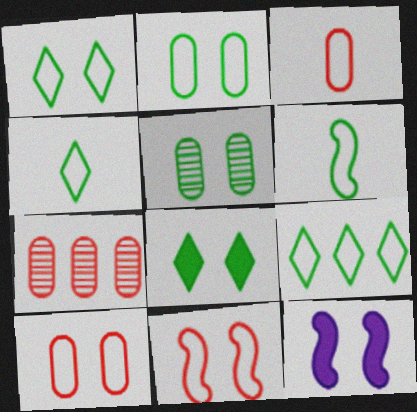[[1, 4, 9], 
[2, 6, 9], 
[4, 7, 12]]